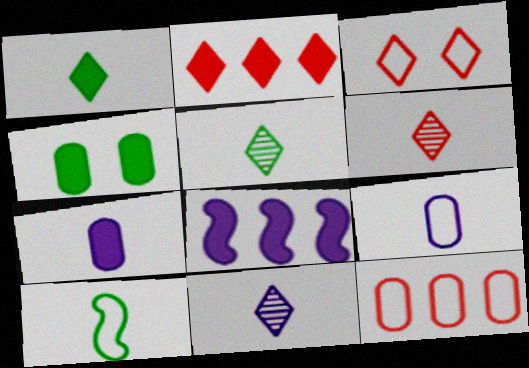[[2, 3, 6], 
[5, 6, 11], 
[6, 7, 10]]